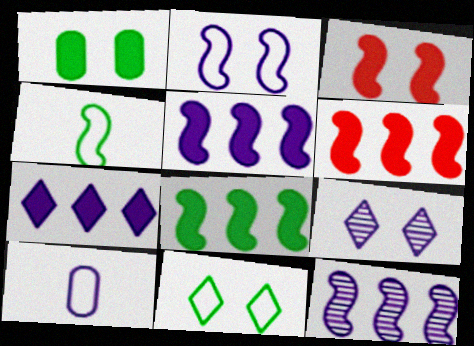[[3, 4, 12], 
[5, 6, 8], 
[5, 9, 10]]